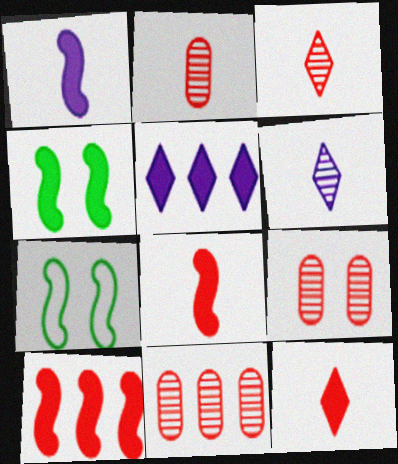[[1, 4, 10], 
[2, 5, 7], 
[2, 9, 11]]